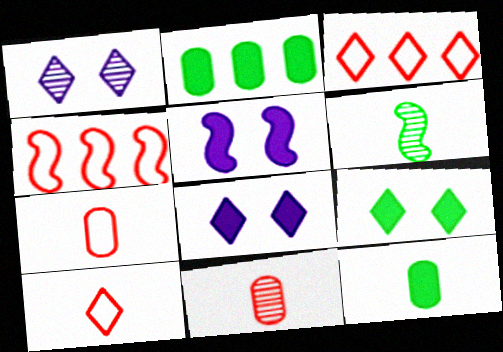[[1, 4, 12], 
[4, 5, 6]]